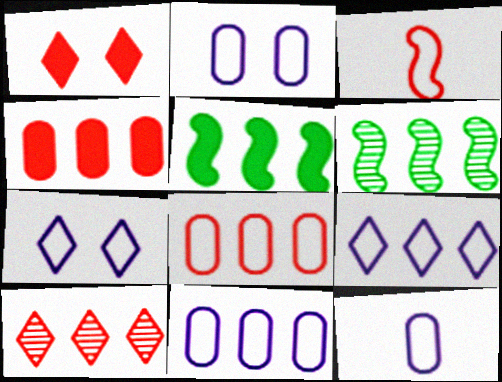[[1, 6, 12], 
[2, 11, 12], 
[4, 6, 9], 
[5, 10, 11]]